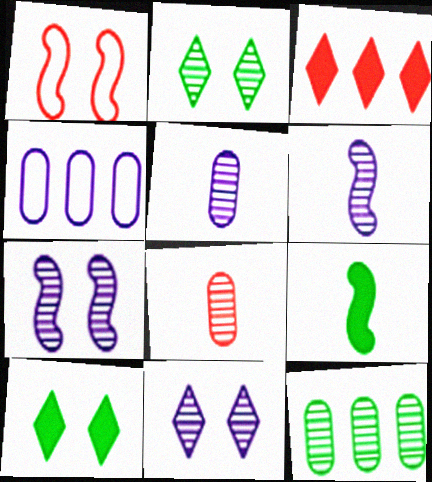[[1, 3, 8]]